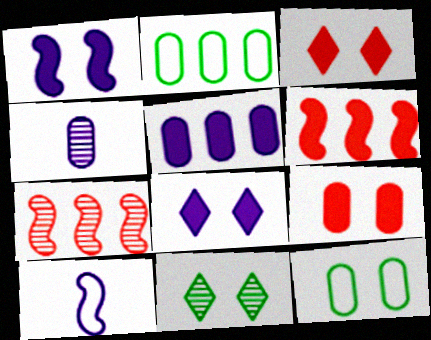[[2, 4, 9], 
[4, 7, 11]]